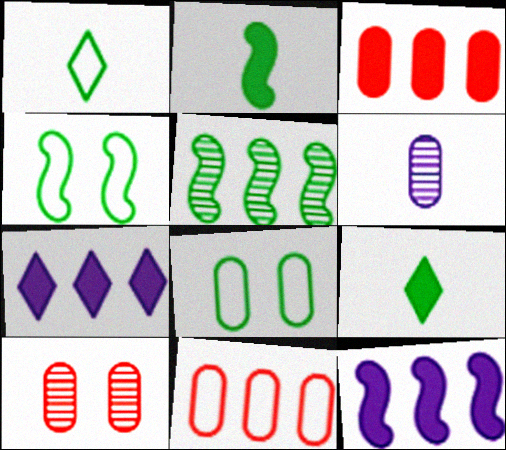[[1, 10, 12], 
[2, 4, 5], 
[3, 6, 8], 
[5, 7, 11], 
[5, 8, 9]]